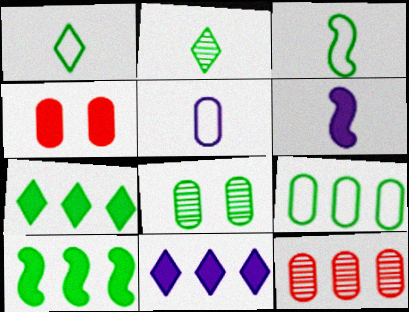[[1, 8, 10], 
[3, 7, 8], 
[4, 6, 7]]